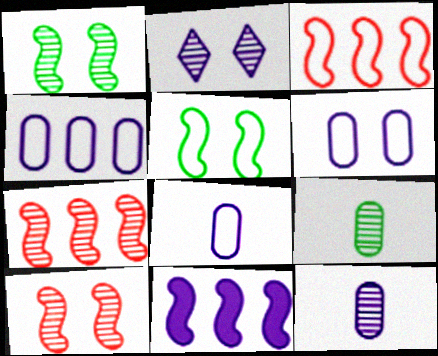[[2, 7, 9], 
[2, 8, 11], 
[4, 6, 8]]